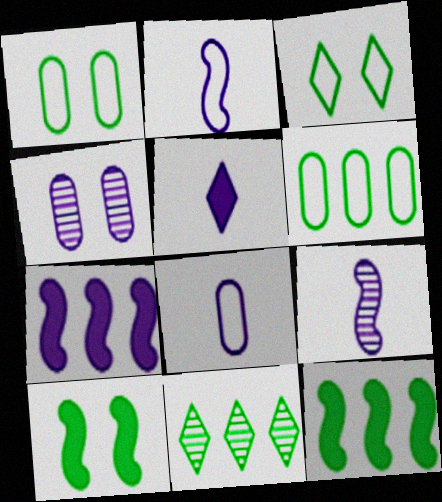[[5, 8, 9], 
[6, 11, 12]]